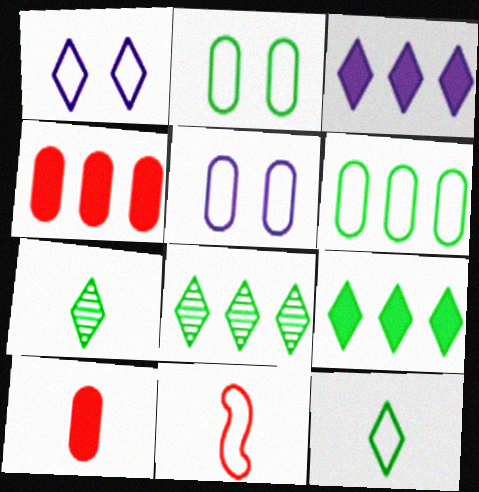[[1, 6, 11]]